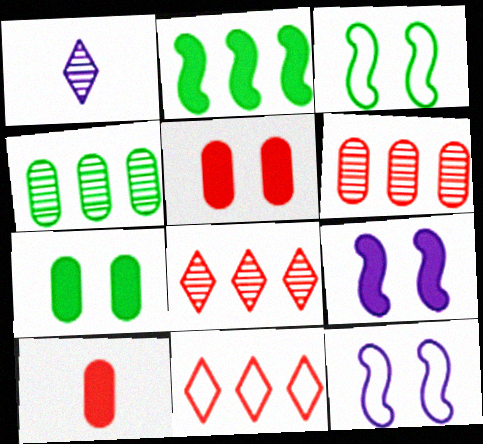[]